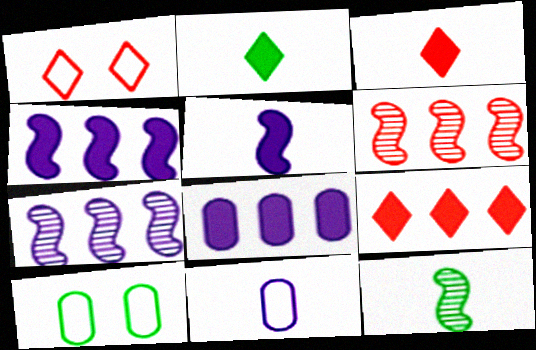[[1, 8, 12], 
[3, 7, 10], 
[3, 11, 12]]